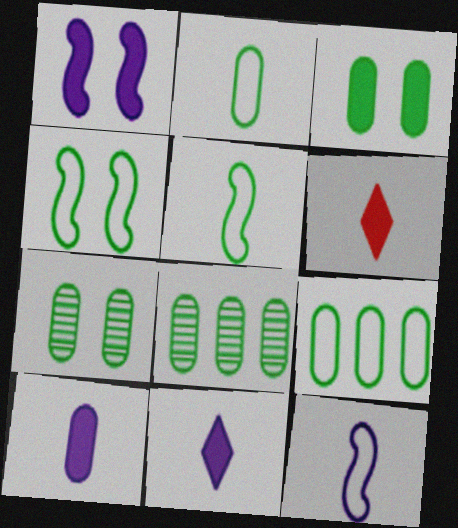[[2, 3, 8]]